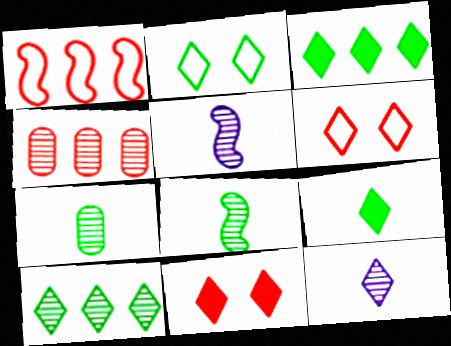[[2, 9, 10], 
[3, 6, 12]]